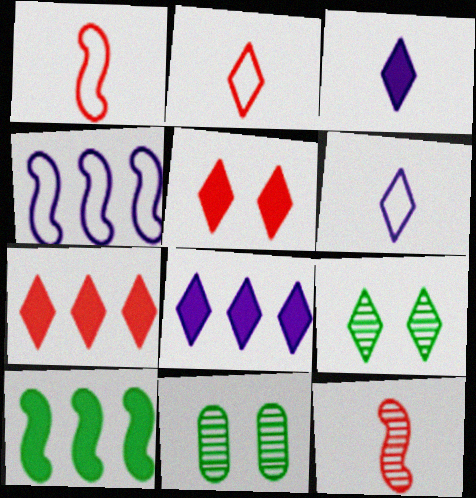[[1, 8, 11], 
[2, 8, 9], 
[6, 7, 9]]